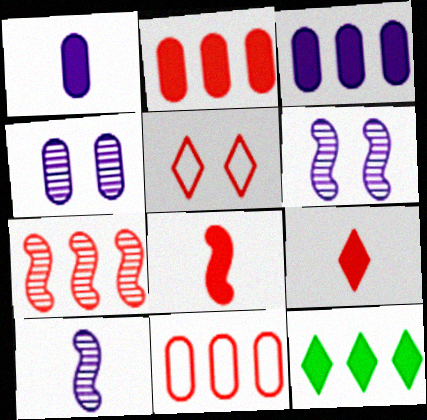[]